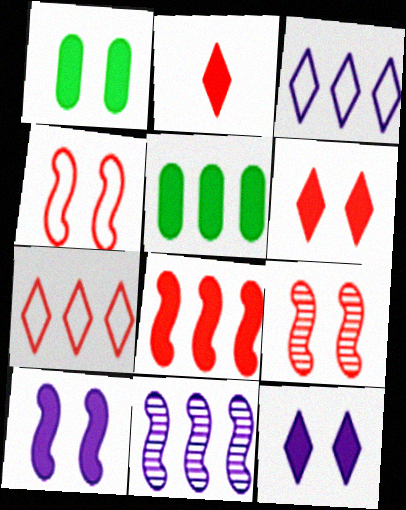[[1, 6, 10], 
[2, 5, 10], 
[5, 7, 11]]